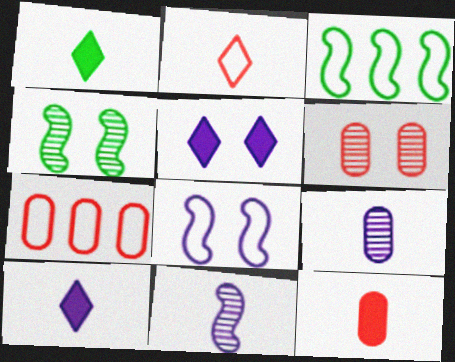[[3, 6, 10], 
[4, 7, 10], 
[6, 7, 12]]